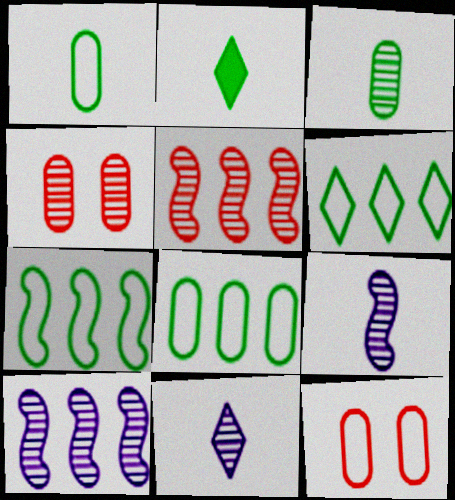[[2, 10, 12], 
[6, 7, 8]]